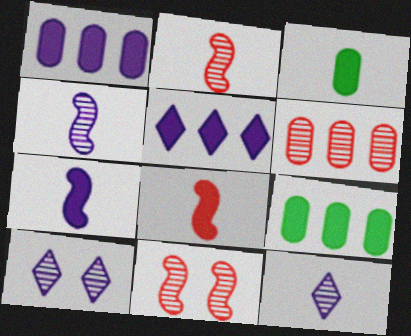[]